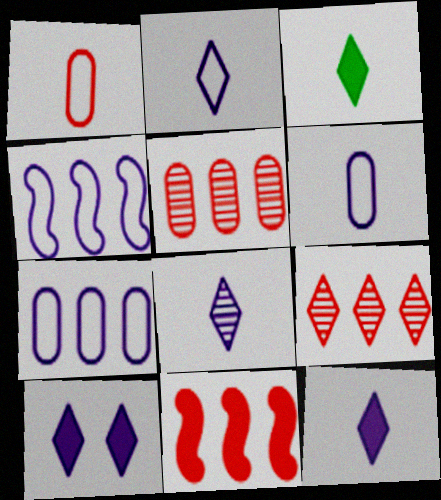[[2, 8, 12]]